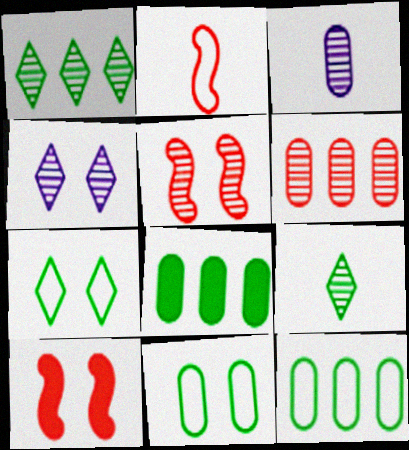[[1, 3, 5], 
[2, 4, 8], 
[4, 10, 11]]